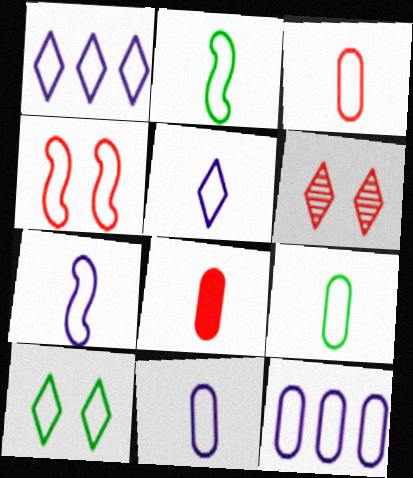[[1, 4, 9], 
[2, 3, 5], 
[3, 9, 11], 
[5, 7, 11]]